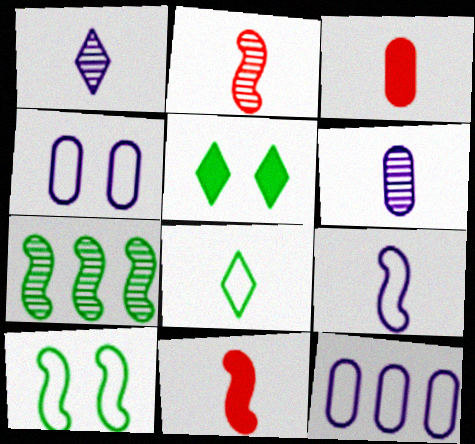[[2, 5, 12], 
[6, 8, 11]]